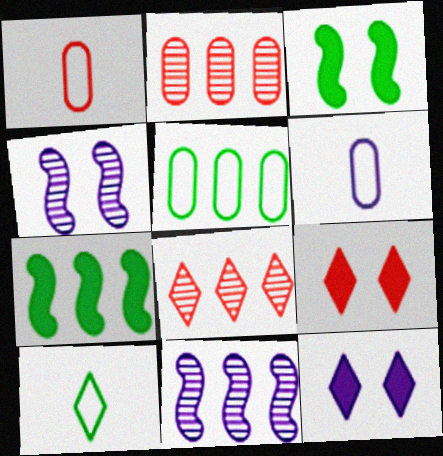[[3, 6, 8], 
[6, 11, 12], 
[8, 10, 12]]